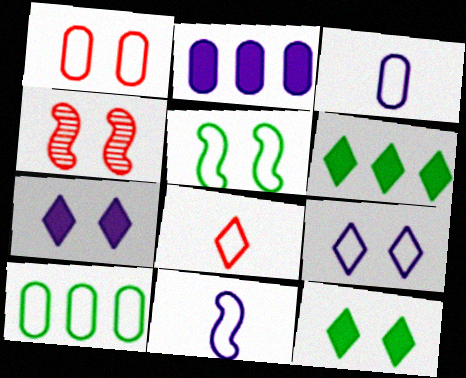[[1, 3, 10], 
[1, 5, 9], 
[3, 4, 6]]